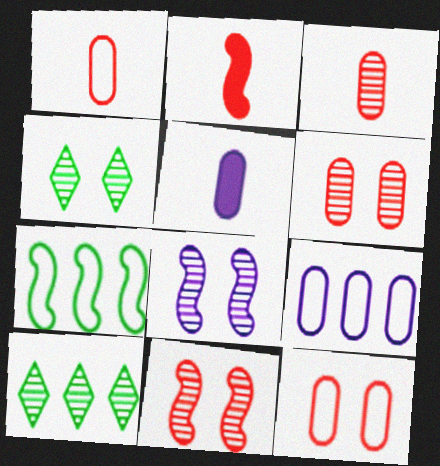[[2, 4, 9], 
[2, 7, 8], 
[3, 8, 10], 
[4, 6, 8]]